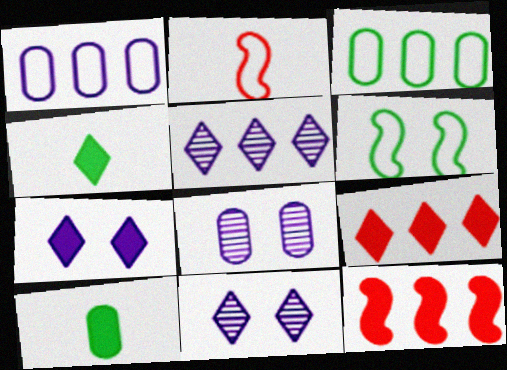[[3, 5, 12], 
[4, 7, 9], 
[7, 10, 12]]